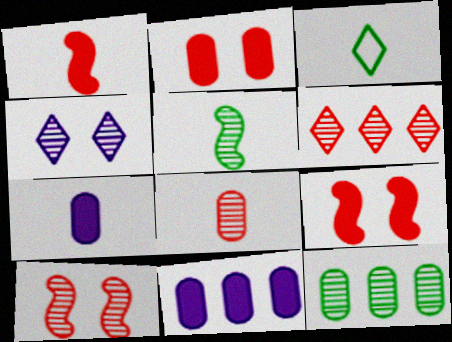[[3, 10, 11], 
[6, 8, 10]]